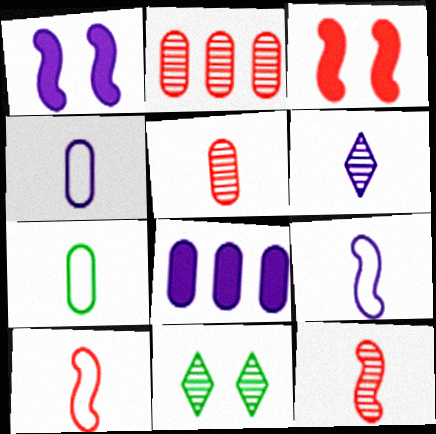[[8, 10, 11]]